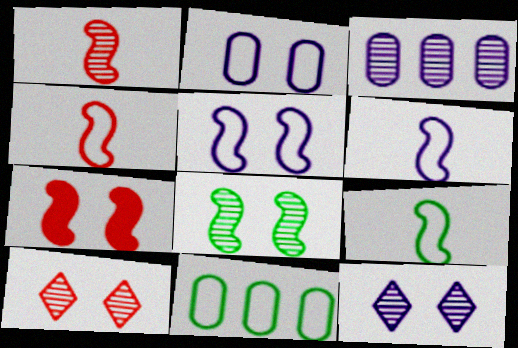[[4, 6, 9], 
[5, 7, 8]]